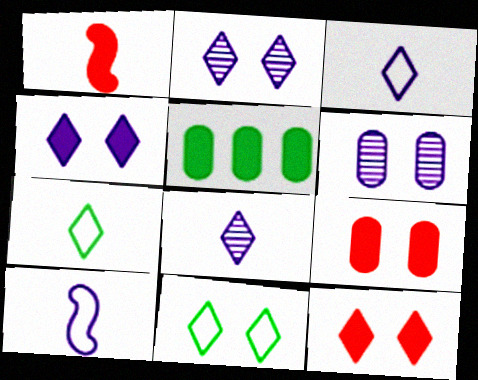[[1, 4, 5], 
[2, 11, 12]]